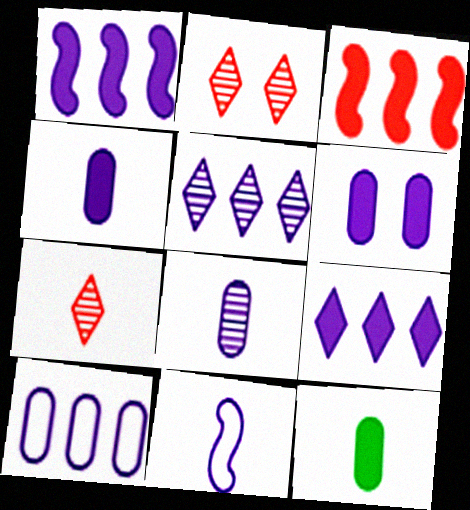[[1, 5, 10], 
[5, 6, 11], 
[6, 8, 10], 
[7, 11, 12]]